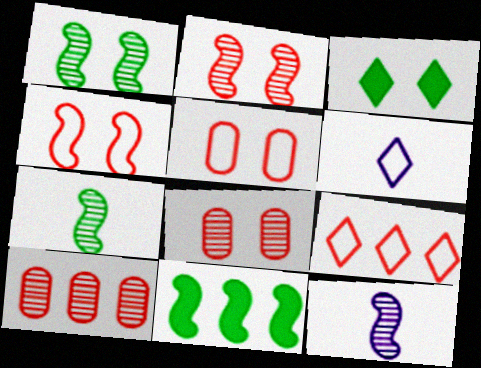[[4, 11, 12], 
[6, 8, 11]]